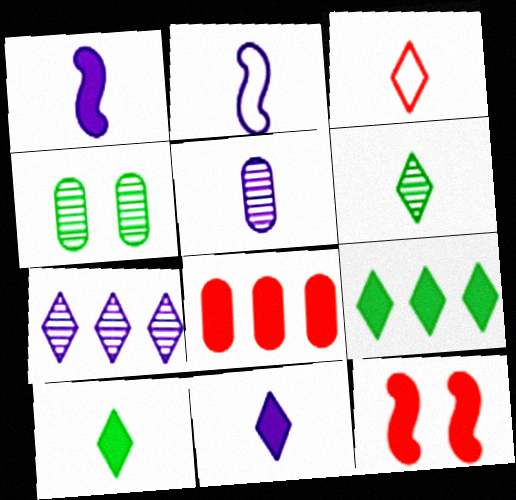[[2, 5, 11], 
[3, 6, 11]]